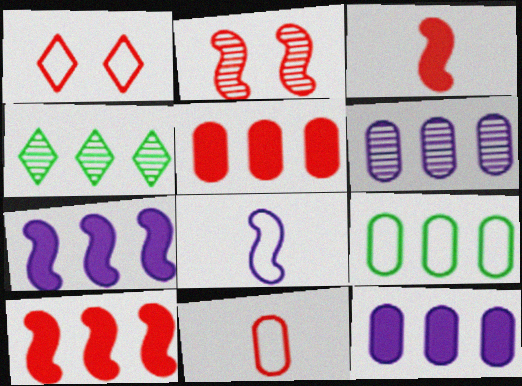[[1, 8, 9], 
[5, 6, 9]]